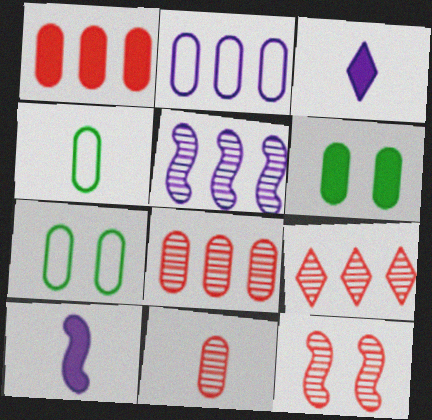[[2, 6, 11], 
[7, 9, 10], 
[9, 11, 12]]